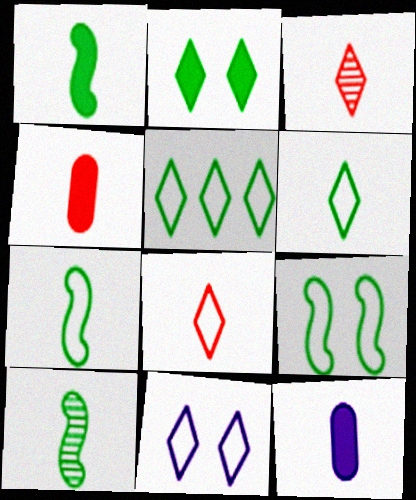[[1, 7, 10], 
[3, 7, 12], 
[5, 8, 11], 
[8, 10, 12]]